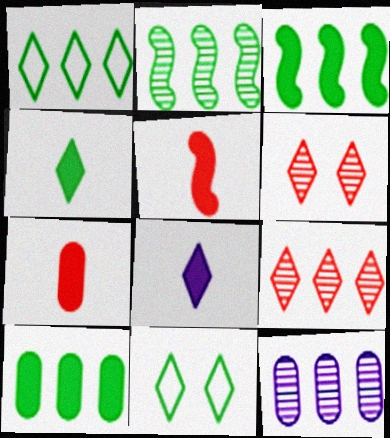[[1, 2, 10], 
[1, 6, 8], 
[2, 9, 12], 
[5, 11, 12], 
[8, 9, 11]]